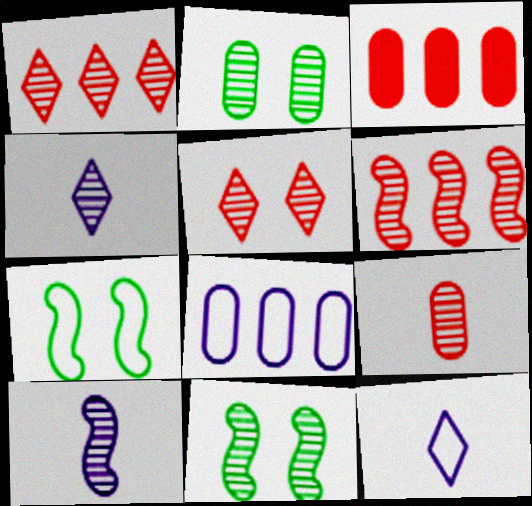[[1, 2, 10], 
[2, 4, 6], 
[3, 4, 7], 
[3, 11, 12], 
[5, 6, 9], 
[6, 10, 11]]